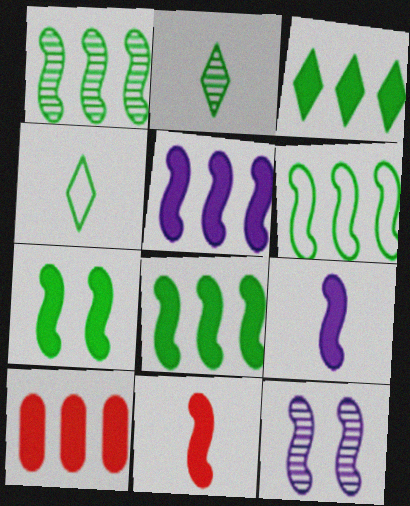[[1, 6, 8], 
[3, 5, 10], 
[4, 10, 12], 
[5, 7, 11], 
[6, 11, 12]]